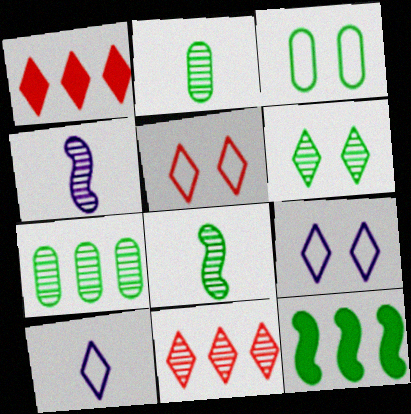[[1, 3, 4], 
[1, 6, 10], 
[6, 7, 8]]